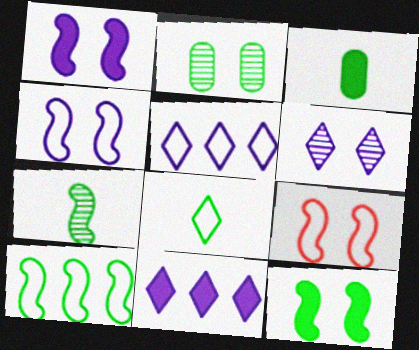[[3, 7, 8], 
[7, 10, 12]]